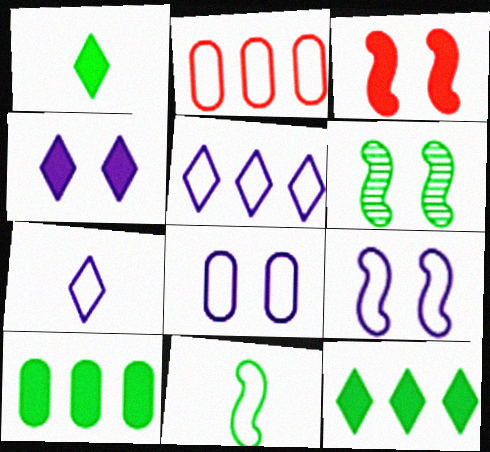[[3, 6, 9]]